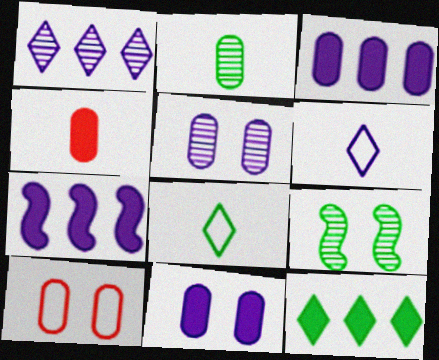[[2, 3, 10], 
[5, 6, 7]]